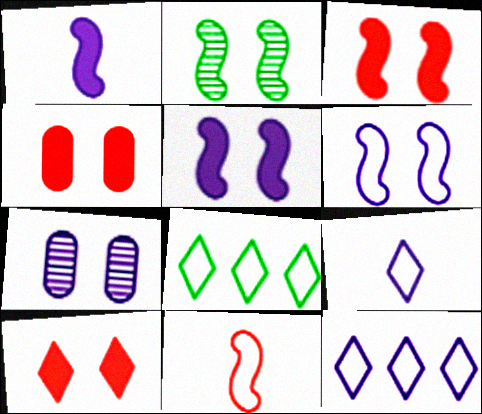[[1, 7, 12], 
[2, 3, 6], 
[3, 4, 10]]